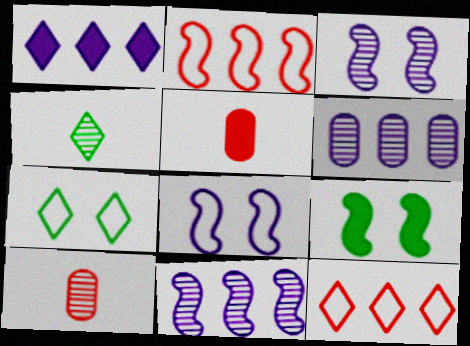[[1, 5, 9], 
[5, 7, 11]]